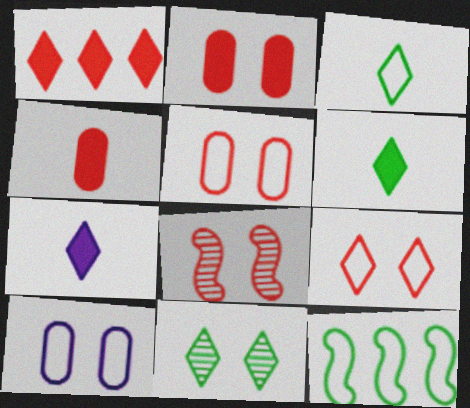[[2, 8, 9]]